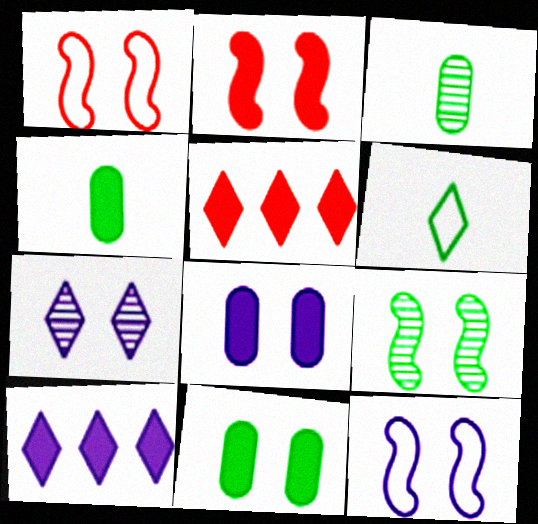[[1, 3, 10], 
[1, 7, 11], 
[2, 4, 10], 
[2, 9, 12], 
[3, 5, 12], 
[5, 6, 7], 
[7, 8, 12]]